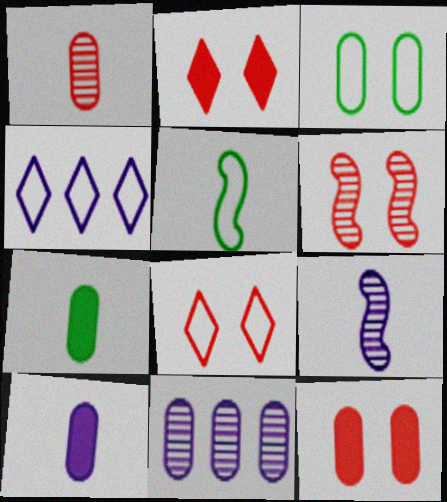[[2, 5, 11], 
[4, 6, 7], 
[6, 8, 12]]